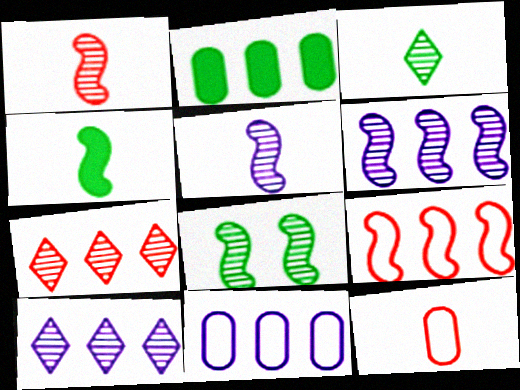[[1, 6, 8], 
[2, 9, 10]]